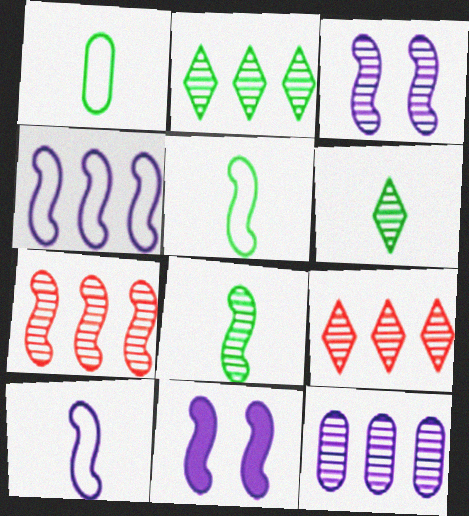[[1, 9, 11], 
[2, 7, 12], 
[3, 7, 8], 
[5, 7, 11]]